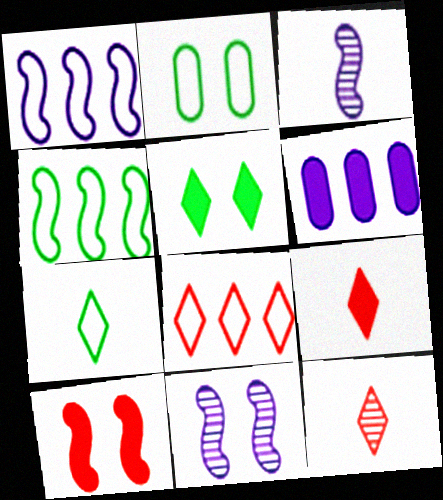[[2, 4, 7], 
[3, 4, 10]]